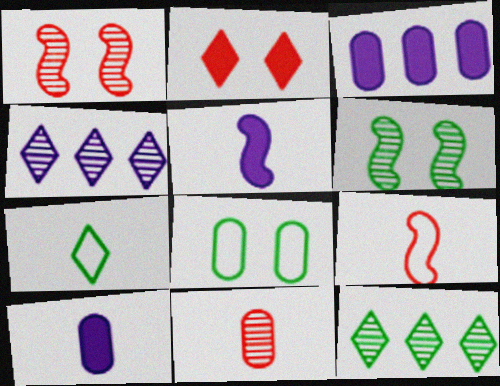[[1, 3, 7], 
[2, 4, 7], 
[3, 8, 11], 
[4, 6, 11], 
[5, 7, 11]]